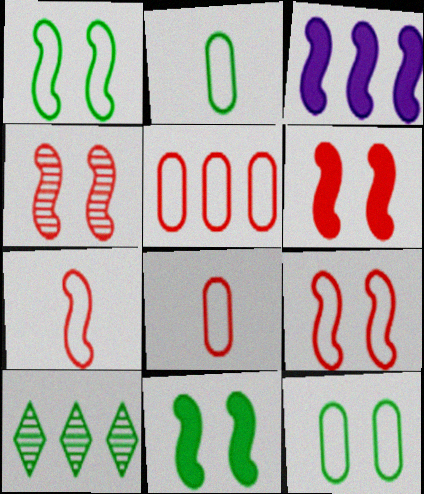[[2, 10, 11], 
[3, 5, 10], 
[4, 6, 9]]